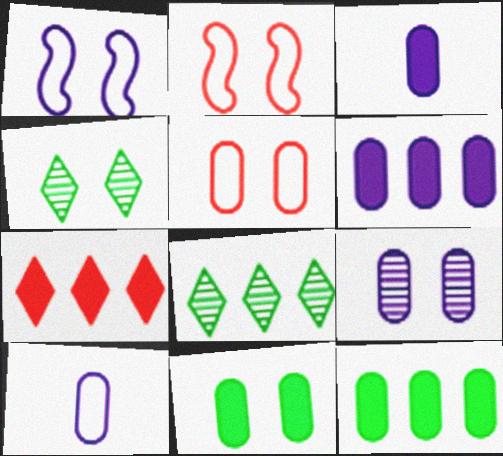[[2, 3, 8], 
[5, 9, 11], 
[6, 9, 10]]